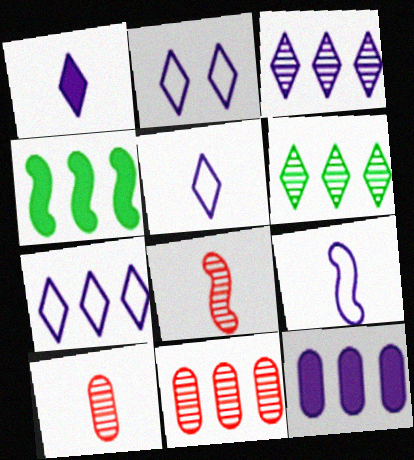[[1, 2, 3], 
[2, 4, 10], 
[2, 5, 7], 
[4, 7, 11]]